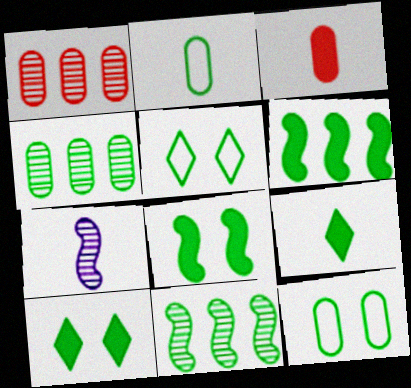[[2, 10, 11], 
[9, 11, 12]]